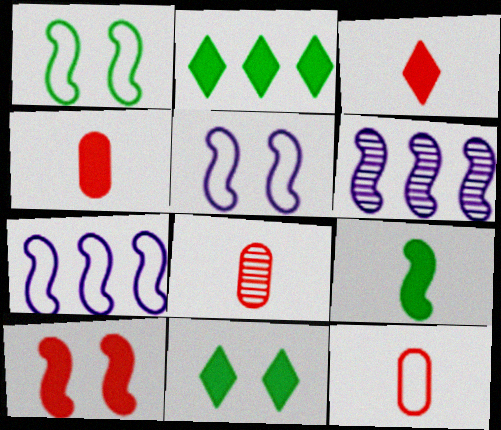[[2, 5, 8], 
[4, 8, 12], 
[6, 11, 12], 
[7, 8, 11]]